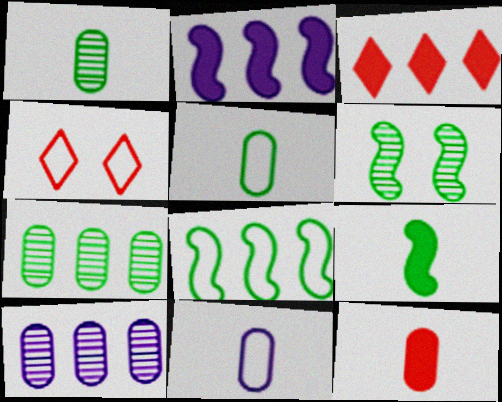[[1, 2, 4], 
[1, 11, 12], 
[3, 6, 11], 
[3, 8, 10], 
[4, 8, 11], 
[4, 9, 10], 
[6, 8, 9]]